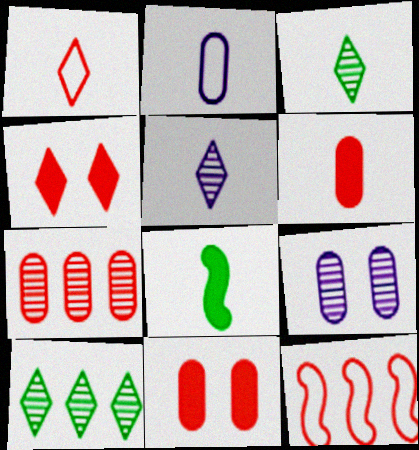[]